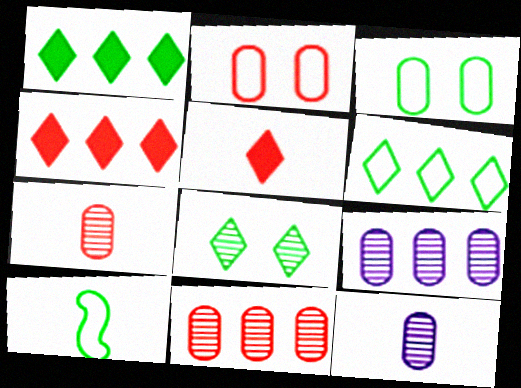[[3, 6, 10], 
[5, 10, 12]]